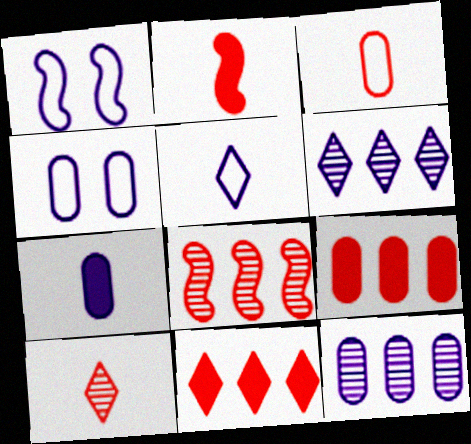[[1, 6, 7], 
[2, 3, 10], 
[4, 7, 12]]